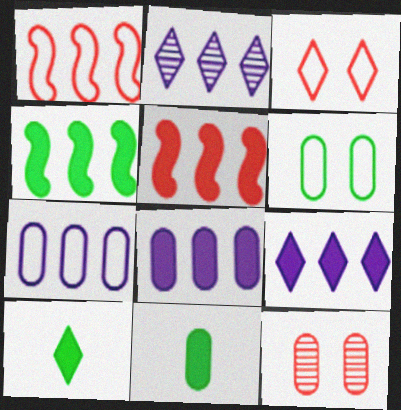[[2, 3, 10], 
[7, 11, 12]]